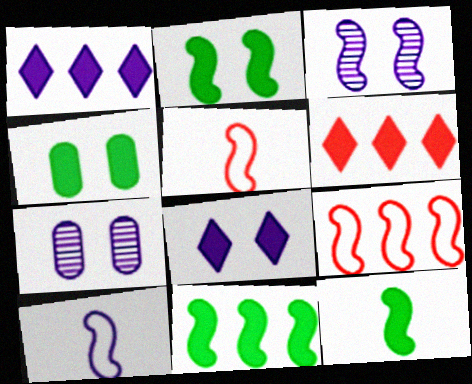[[1, 7, 10], 
[2, 11, 12], 
[3, 5, 11], 
[3, 9, 12]]